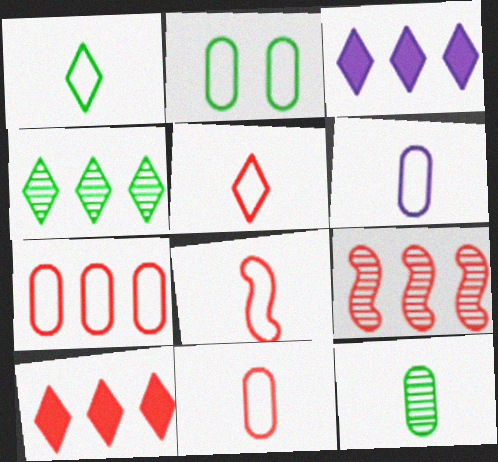[[1, 6, 8], 
[2, 6, 7], 
[5, 8, 11], 
[7, 9, 10]]